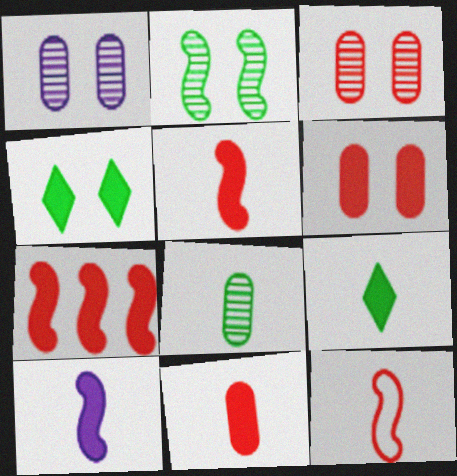[[9, 10, 11]]